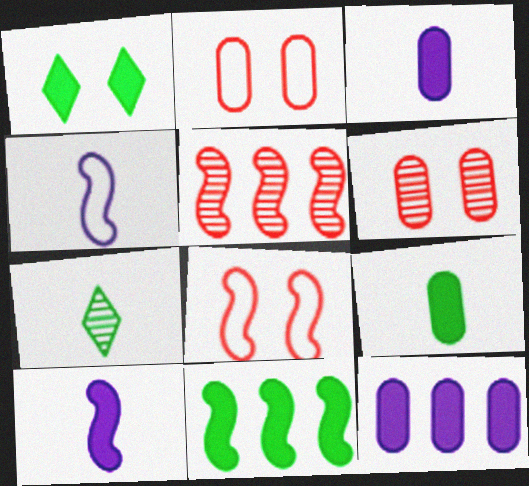[[1, 9, 11], 
[7, 8, 12]]